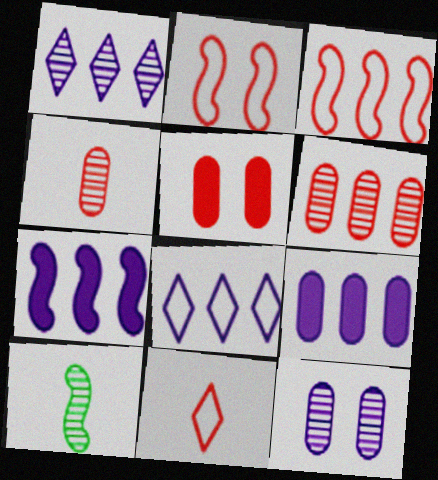[[2, 7, 10], 
[5, 8, 10]]